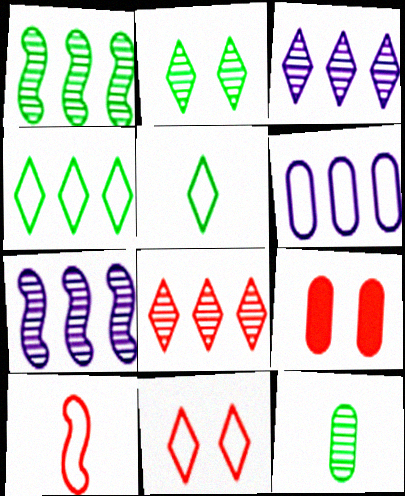[[1, 2, 12], 
[5, 7, 9], 
[6, 9, 12], 
[8, 9, 10]]